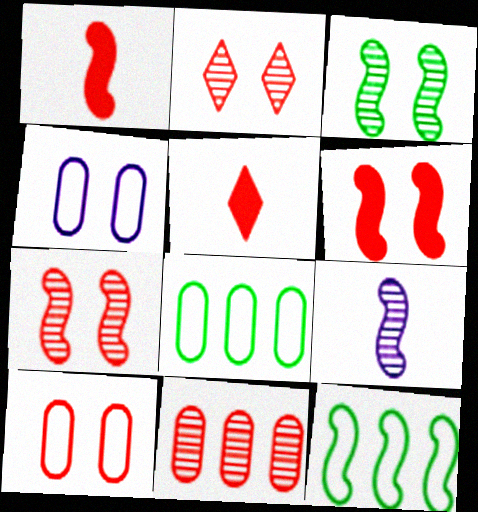[[2, 6, 10], 
[6, 9, 12]]